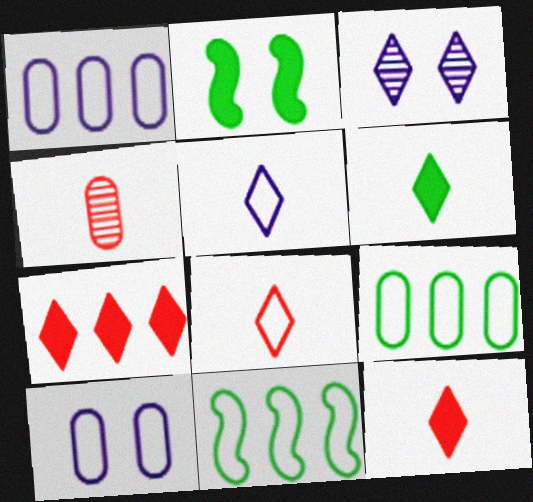[[8, 10, 11]]